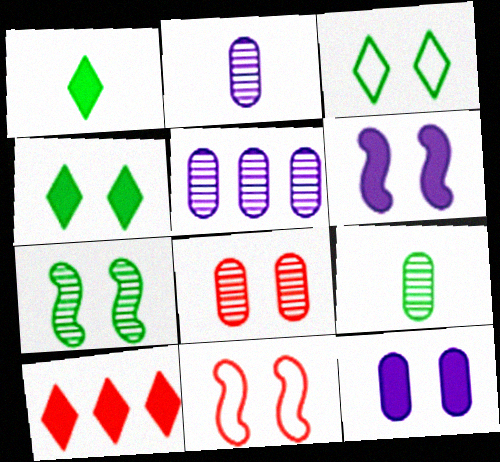[[1, 5, 11], 
[3, 6, 8], 
[5, 8, 9], 
[6, 7, 11]]